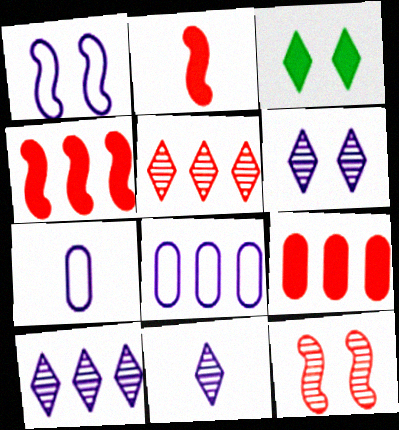[[6, 10, 11]]